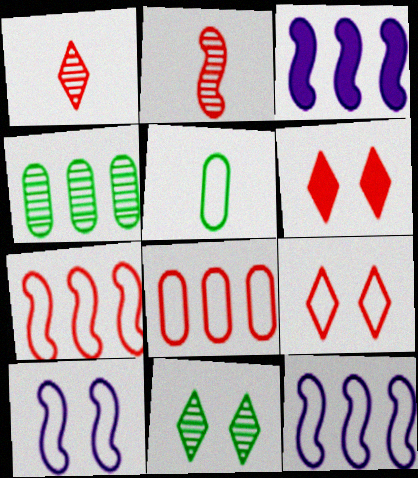[[2, 6, 8], 
[5, 9, 12]]